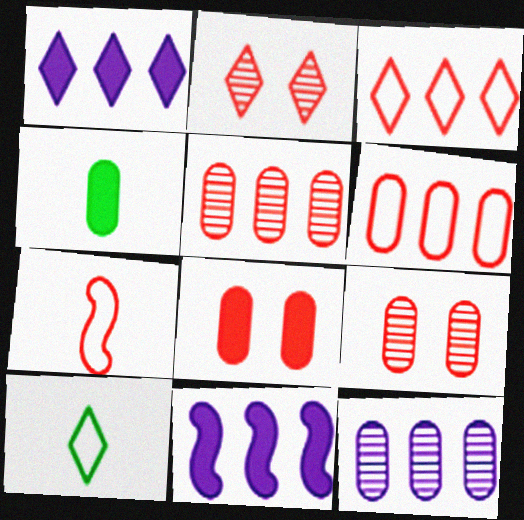[[1, 2, 10], 
[9, 10, 11]]